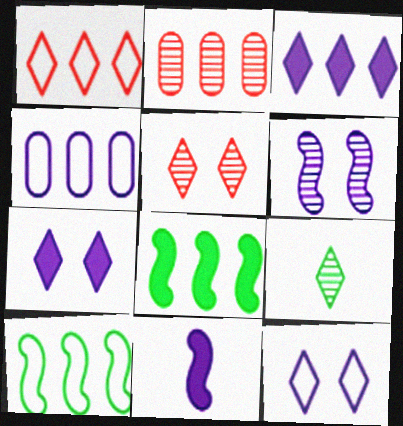[[1, 4, 10], 
[1, 7, 9], 
[2, 3, 10], 
[2, 6, 9]]